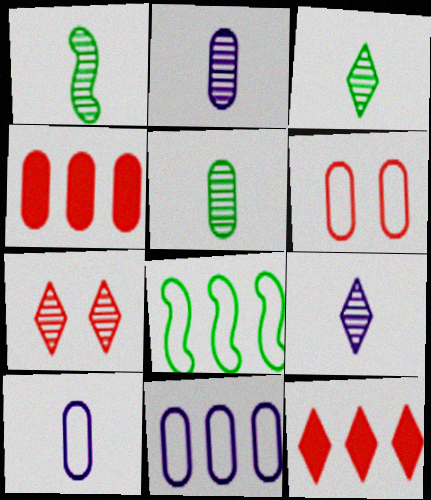[[1, 3, 5]]